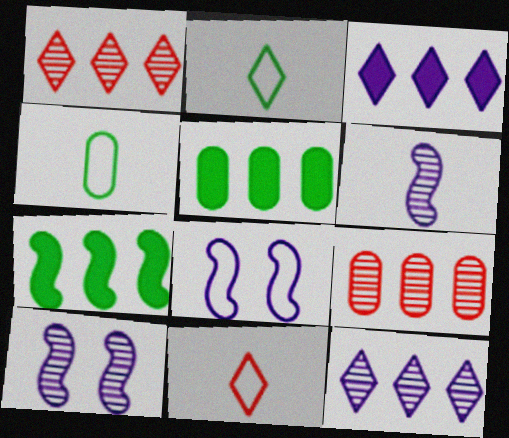[[5, 10, 11]]